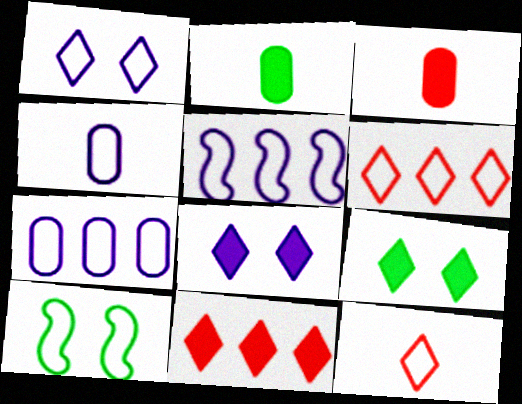[[1, 4, 5], 
[4, 6, 10], 
[7, 10, 12]]